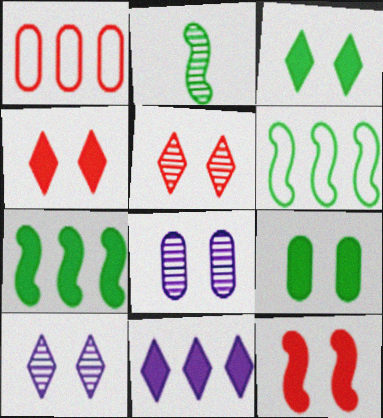[]